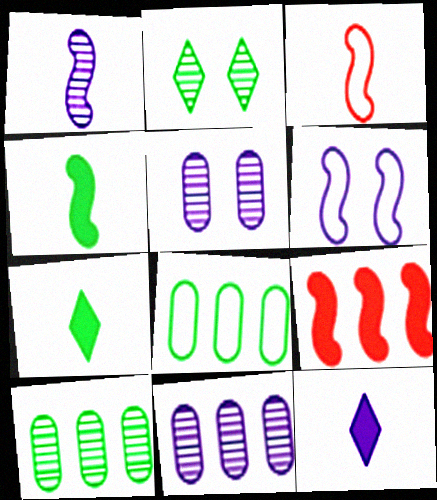[[1, 3, 4], 
[2, 4, 8], 
[6, 11, 12]]